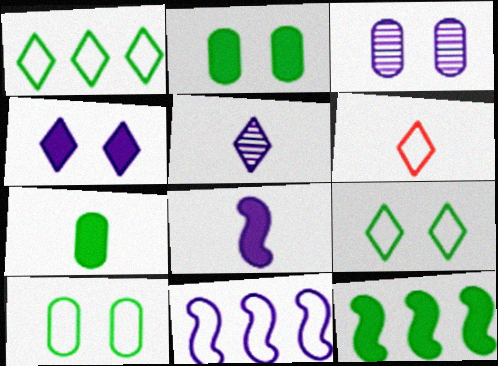[[3, 6, 12], 
[6, 10, 11]]